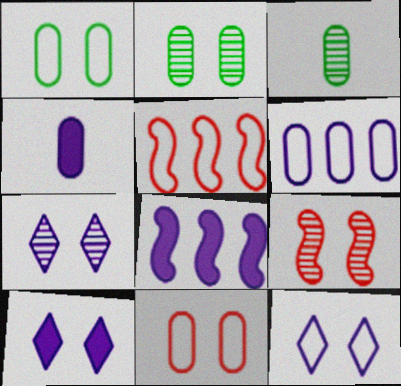[[1, 9, 10], 
[2, 7, 9], 
[3, 5, 10], 
[4, 8, 10], 
[7, 10, 12]]